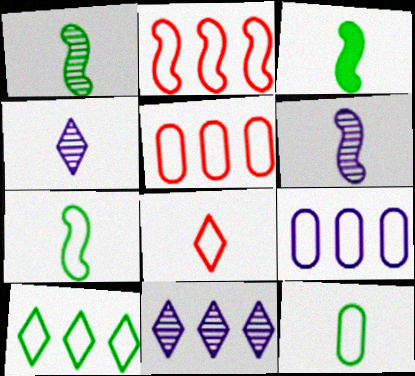[[1, 3, 7], 
[2, 9, 10]]